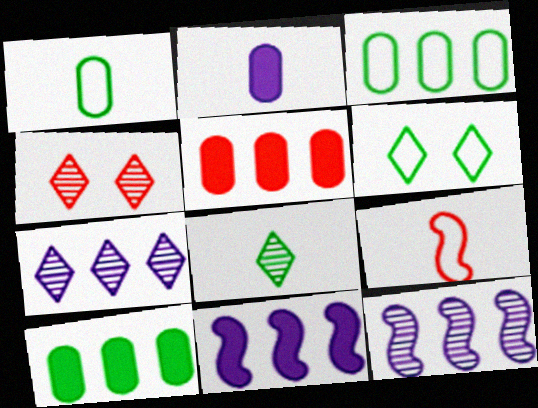[[1, 4, 11], 
[2, 8, 9], 
[4, 5, 9], 
[4, 7, 8]]